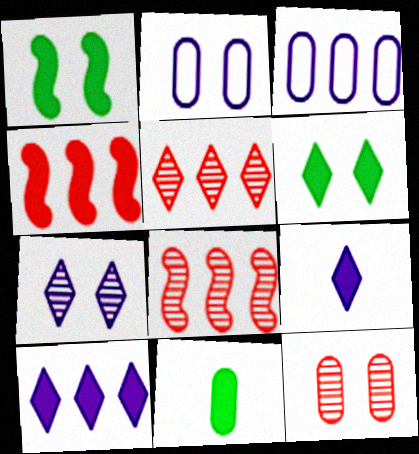[[3, 11, 12]]